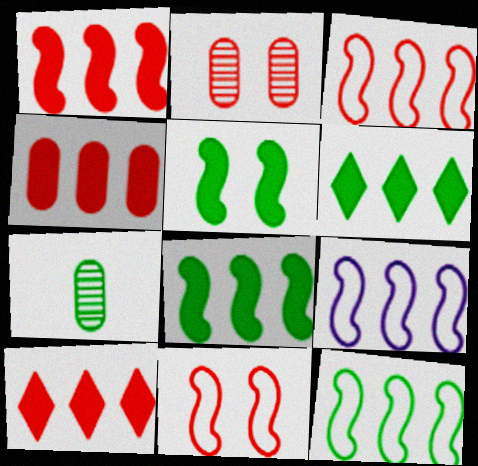[[1, 4, 10], 
[3, 9, 12]]